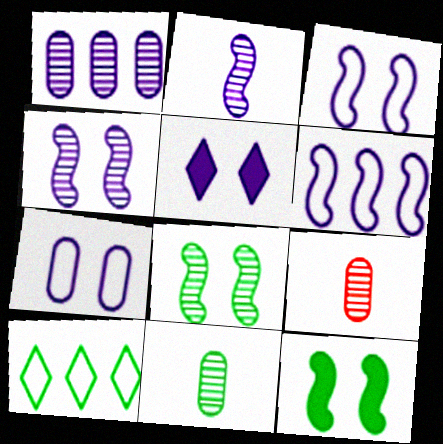[[4, 5, 7], 
[10, 11, 12]]